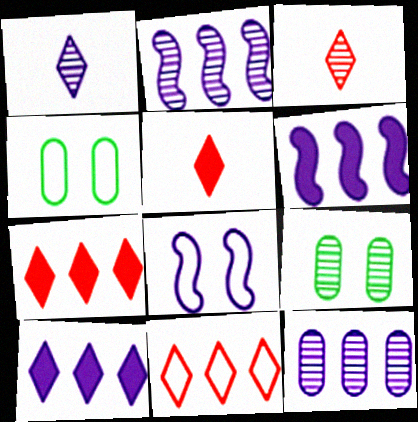[[2, 3, 9], 
[2, 4, 5], 
[3, 4, 6]]